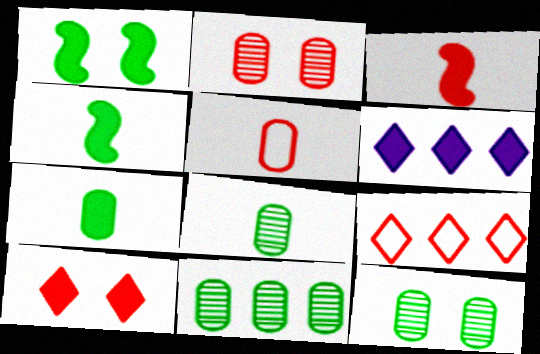[[2, 3, 9], 
[8, 11, 12]]